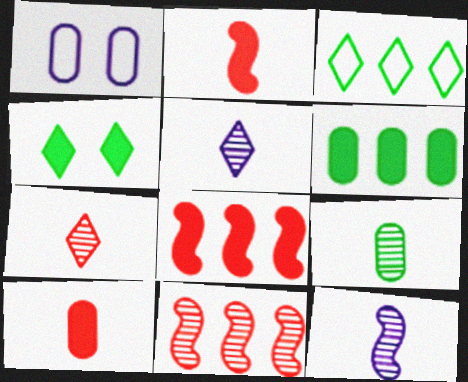[[7, 9, 12]]